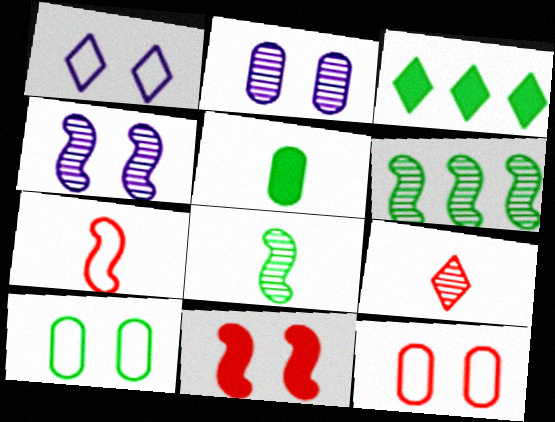[[1, 3, 9], 
[2, 3, 7], 
[2, 6, 9], 
[3, 8, 10]]